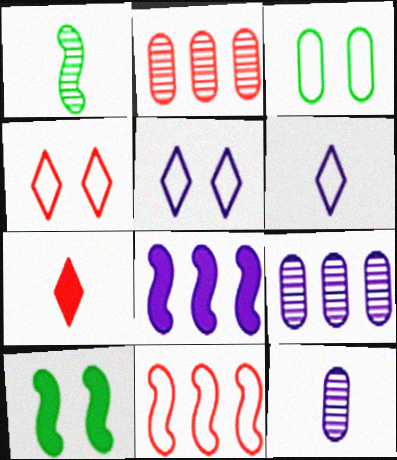[[2, 6, 10], 
[3, 6, 11], 
[5, 8, 12]]